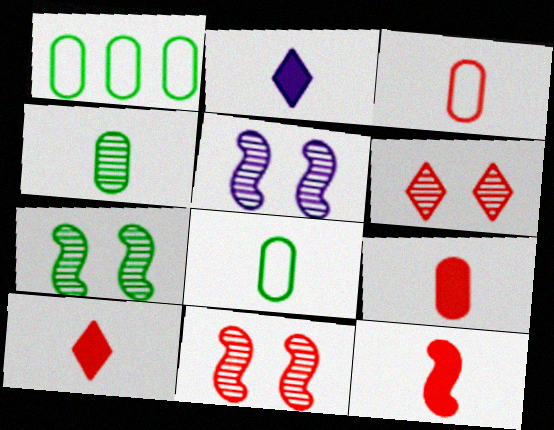[[1, 2, 11], 
[1, 5, 10], 
[5, 7, 11], 
[9, 10, 12]]